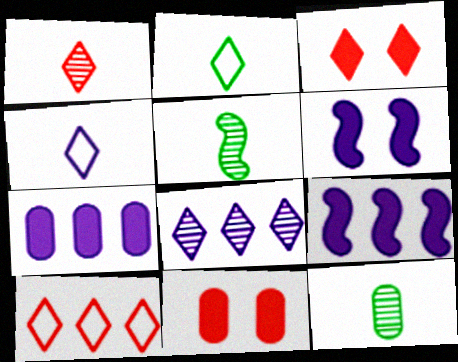[[1, 3, 10], 
[2, 3, 8], 
[6, 10, 12]]